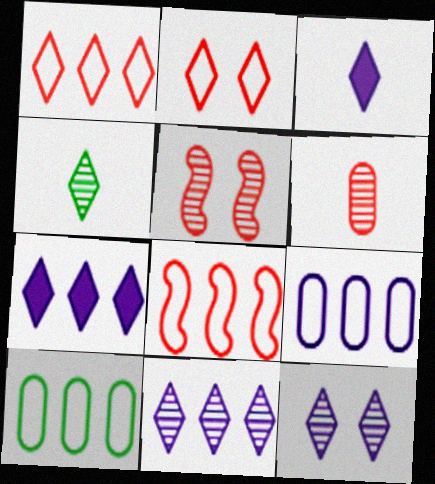[[2, 4, 7], 
[3, 5, 10]]